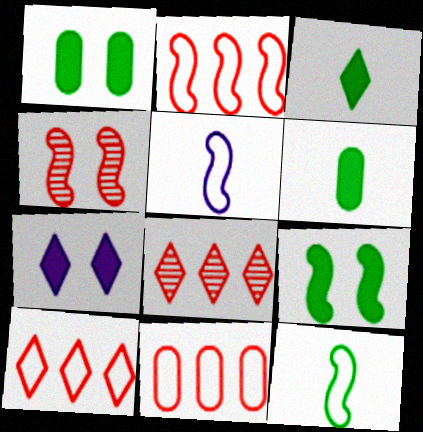[[1, 5, 8], 
[2, 10, 11]]